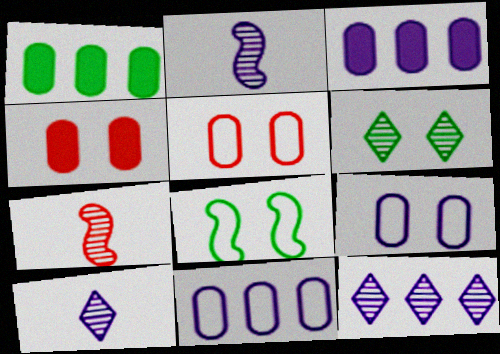[]